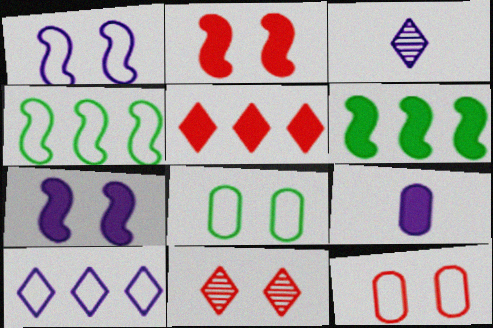[[2, 11, 12], 
[3, 6, 12], 
[4, 9, 11], 
[7, 8, 11]]